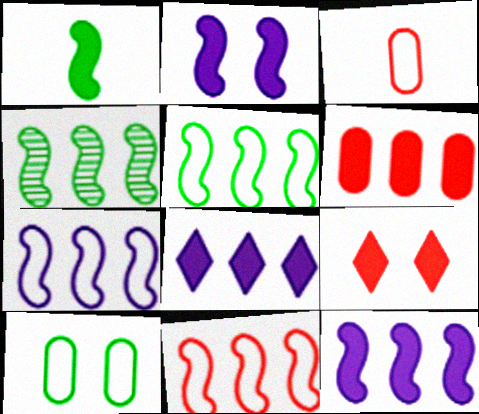[[4, 11, 12], 
[5, 7, 11]]